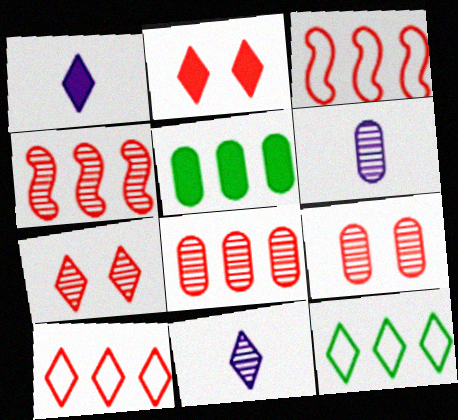[[1, 7, 12], 
[2, 11, 12]]